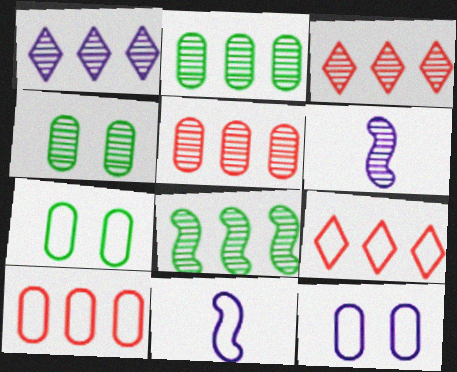[[1, 5, 8], 
[3, 4, 6], 
[7, 9, 11]]